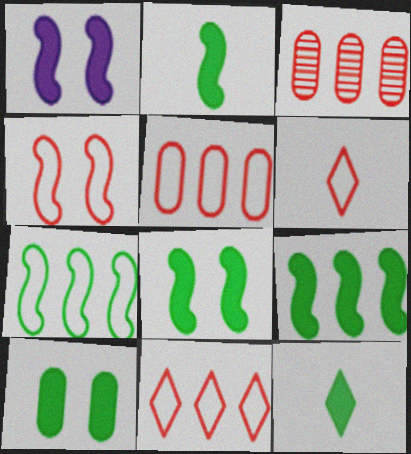[[2, 8, 9], 
[4, 5, 6], 
[9, 10, 12]]